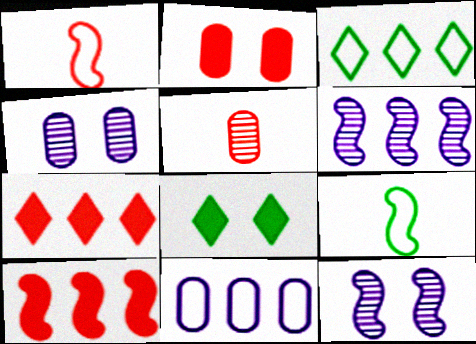[[4, 7, 9], 
[9, 10, 12]]